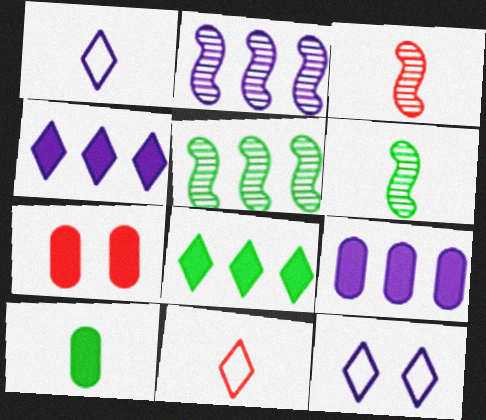[[1, 3, 10], 
[1, 5, 7], 
[7, 9, 10]]